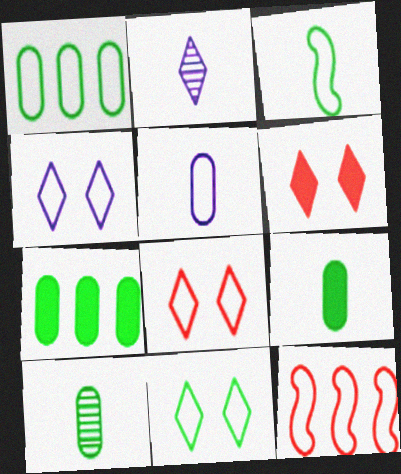[[1, 3, 11], 
[4, 8, 11], 
[5, 11, 12]]